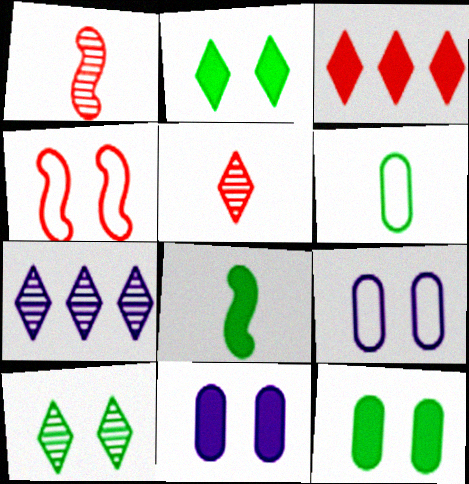[[3, 8, 11], 
[4, 10, 11], 
[5, 7, 10]]